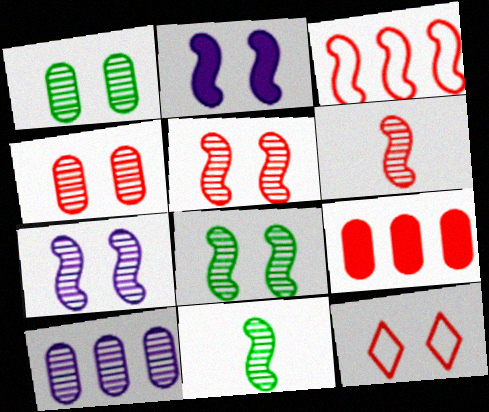[[1, 2, 12], 
[2, 3, 11], 
[5, 7, 8], 
[6, 9, 12]]